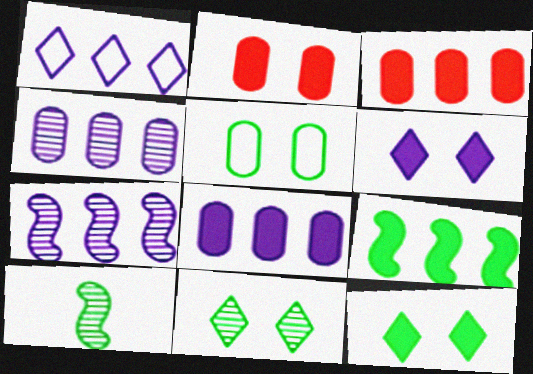[[1, 2, 10], 
[1, 7, 8]]